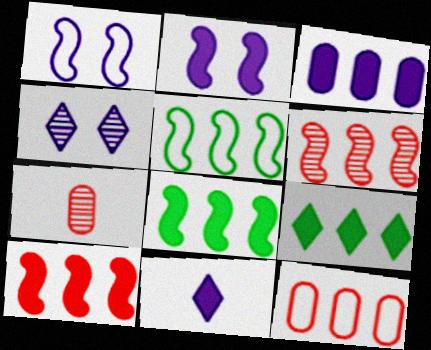[[1, 7, 9], 
[2, 3, 11], 
[3, 9, 10]]